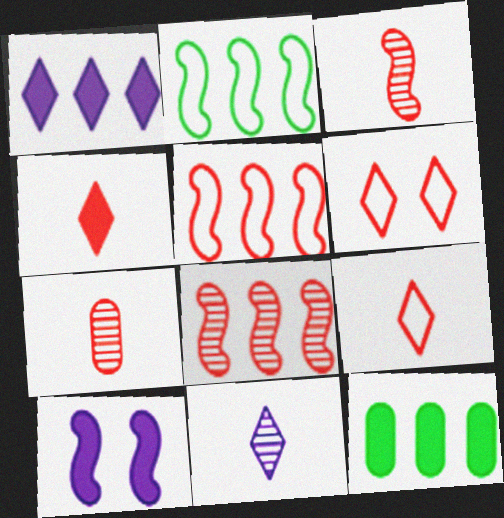[[2, 3, 10], 
[4, 10, 12]]